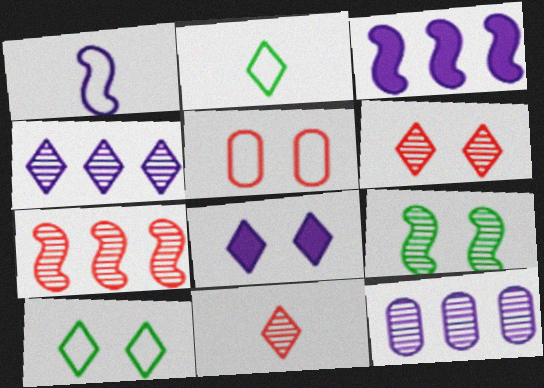[[1, 8, 12], 
[5, 8, 9], 
[6, 8, 10], 
[9, 11, 12]]